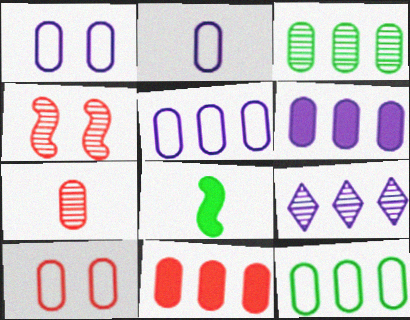[[1, 2, 5], 
[2, 10, 12], 
[3, 5, 11], 
[7, 10, 11], 
[8, 9, 10]]